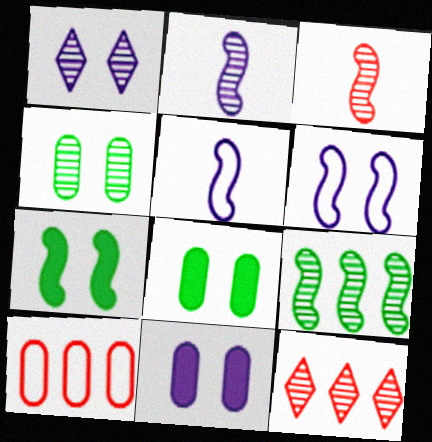[[1, 6, 11], 
[2, 4, 12], 
[5, 8, 12]]